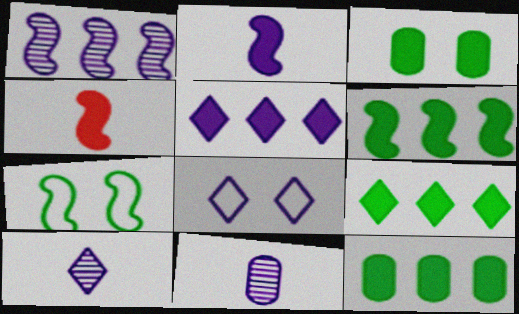[[1, 4, 7], 
[3, 4, 5], 
[5, 8, 10], 
[6, 9, 12]]